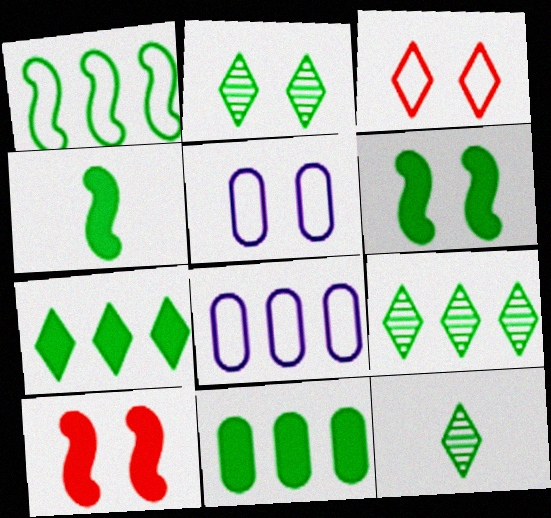[[1, 9, 11], 
[2, 5, 10], 
[2, 9, 12], 
[8, 10, 12]]